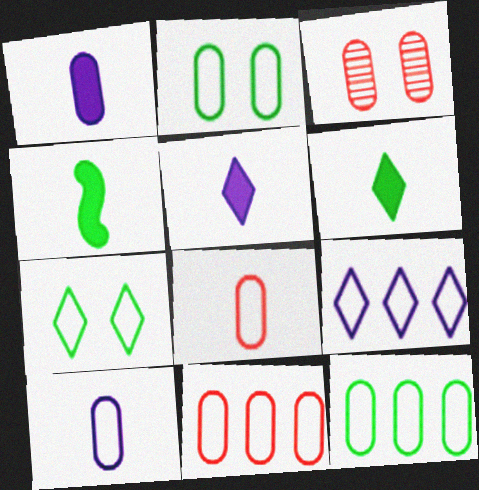[[1, 3, 12], 
[2, 10, 11], 
[3, 4, 9]]